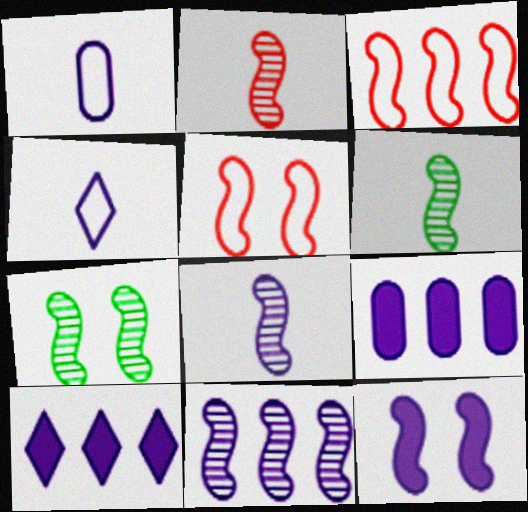[[2, 6, 8], 
[2, 7, 11], 
[3, 6, 12], 
[5, 7, 12]]